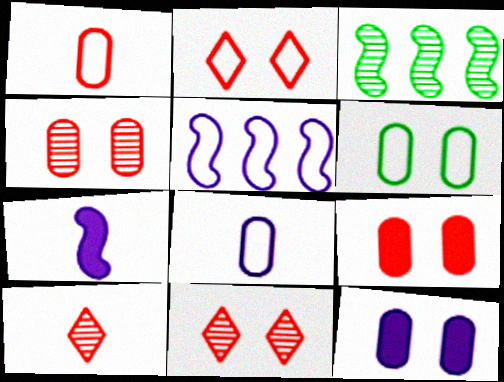[[4, 6, 12]]